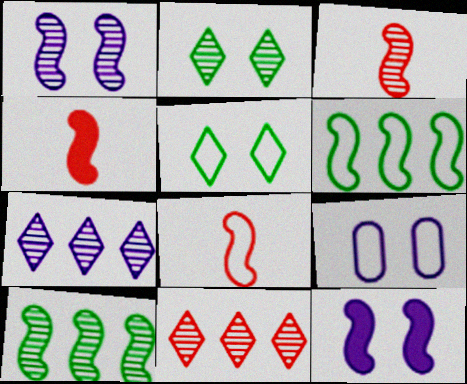[[1, 3, 10], 
[1, 4, 6], 
[3, 4, 8], 
[3, 6, 12], 
[8, 10, 12]]